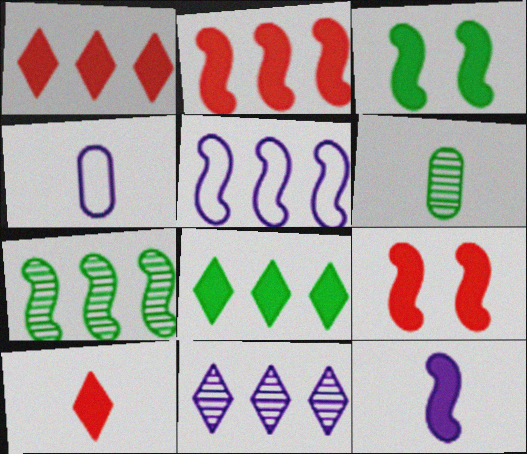[[2, 3, 12], 
[2, 5, 7]]